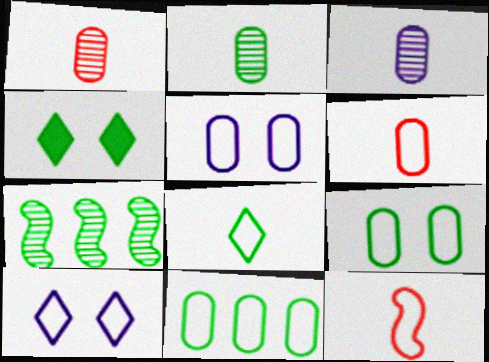[[1, 2, 3], 
[5, 6, 11], 
[10, 11, 12]]